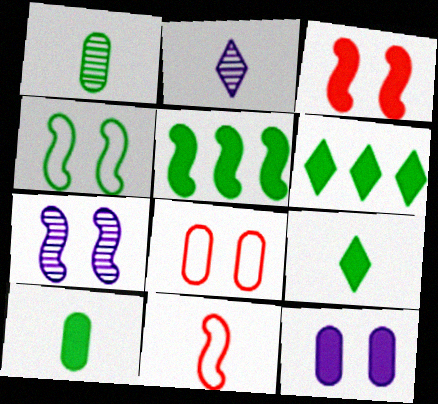[[1, 4, 6], 
[2, 5, 8], 
[2, 10, 11], 
[3, 4, 7], 
[5, 7, 11]]